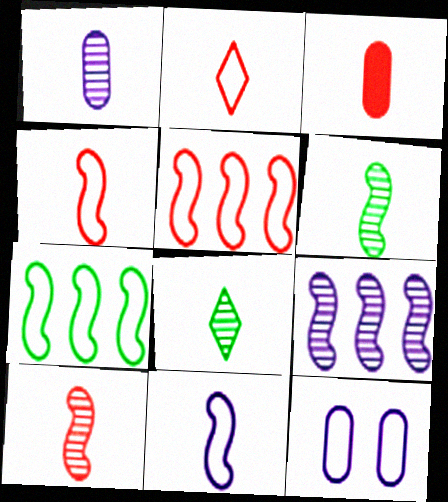[[1, 8, 10], 
[2, 3, 10], 
[2, 7, 12], 
[3, 8, 11]]